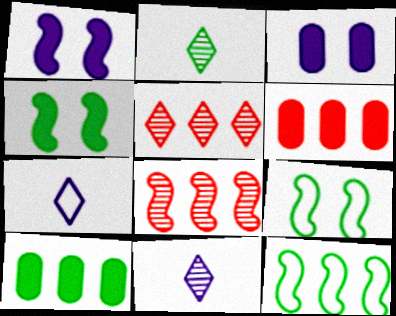[[2, 9, 10], 
[6, 9, 11]]